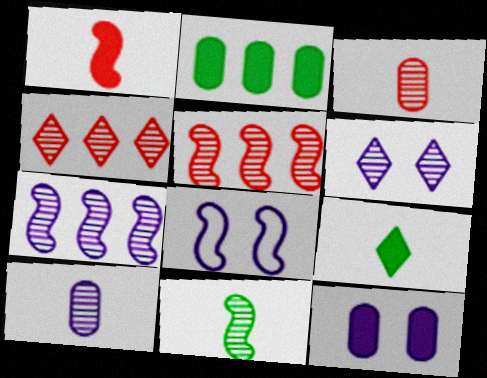[[6, 7, 10], 
[6, 8, 12]]